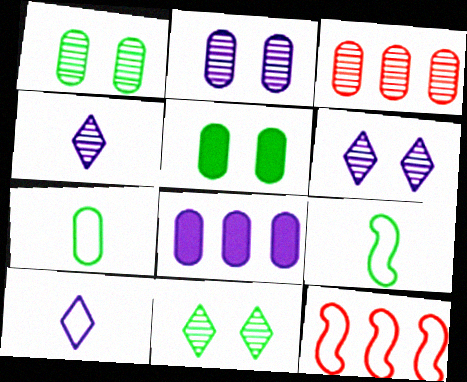[[4, 5, 12]]